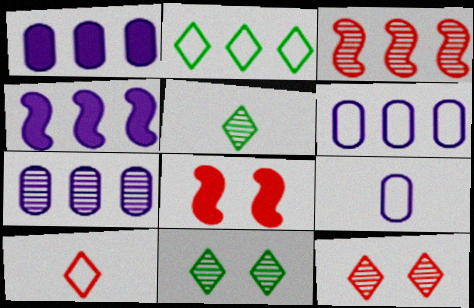[[1, 2, 3], 
[1, 6, 7], 
[5, 6, 8]]